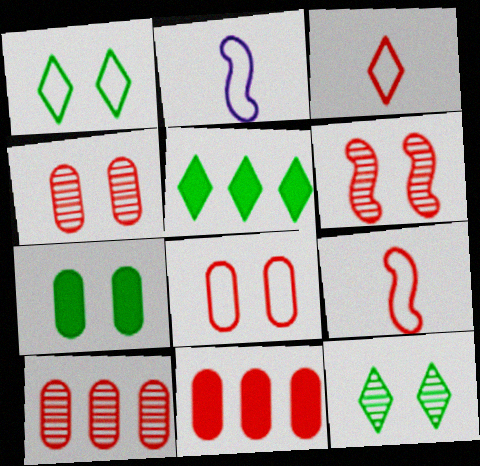[[2, 4, 5], 
[2, 11, 12], 
[3, 6, 11]]